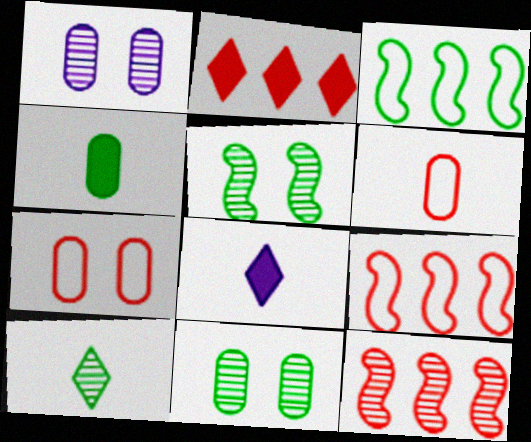[[1, 10, 12], 
[8, 9, 11]]